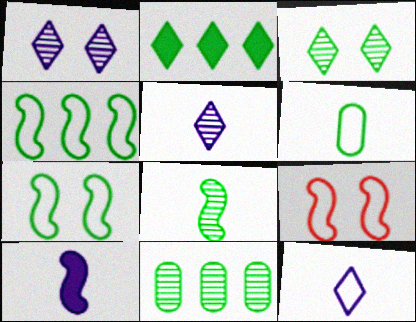[[2, 4, 11], 
[3, 8, 11]]